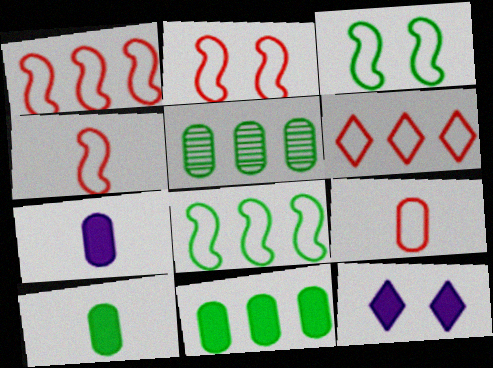[[1, 2, 4], 
[2, 6, 9], 
[4, 5, 12]]